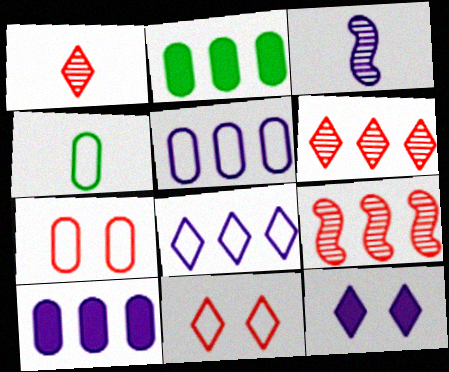[[2, 3, 11], 
[2, 8, 9], 
[3, 5, 12], 
[4, 5, 7], 
[4, 9, 12]]